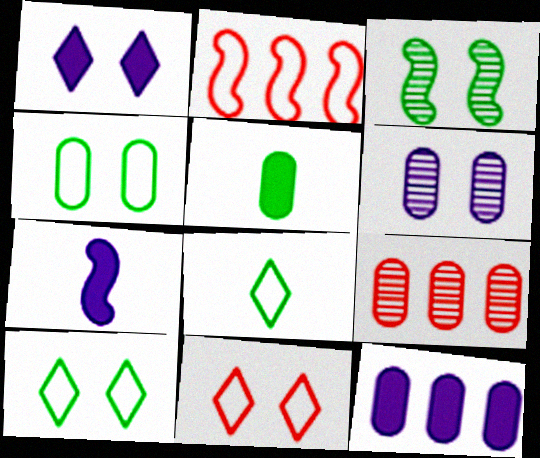[[1, 7, 12], 
[2, 3, 7], 
[7, 9, 10]]